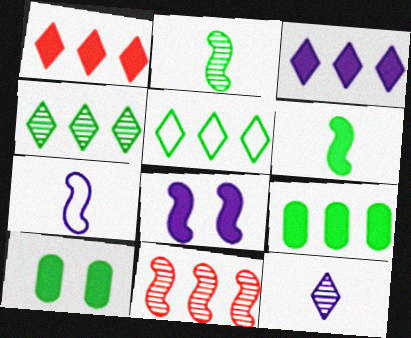[[2, 5, 10]]